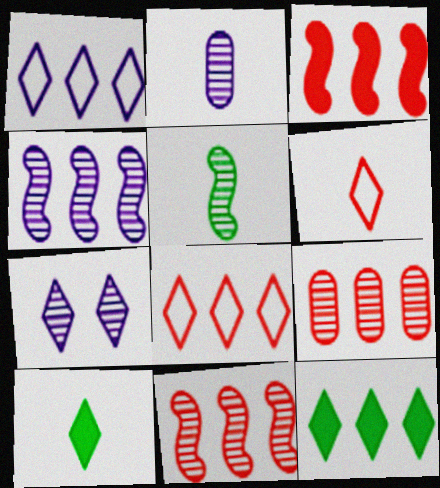[[2, 4, 7], 
[3, 8, 9], 
[5, 7, 9], 
[6, 7, 12], 
[7, 8, 10]]